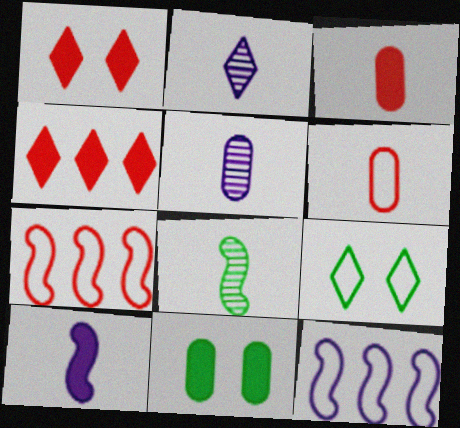[[2, 4, 9], 
[2, 7, 11], 
[4, 10, 11], 
[6, 9, 12]]